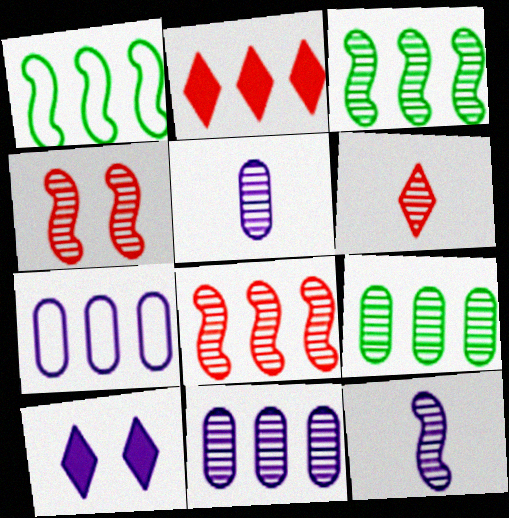[[1, 2, 11], 
[2, 3, 7], 
[3, 4, 12], 
[7, 10, 12]]